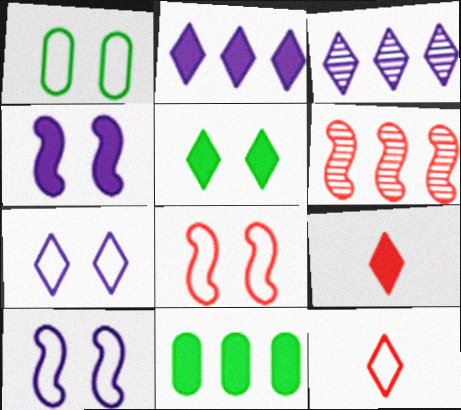[[1, 7, 8], 
[2, 5, 9], 
[3, 5, 12], 
[4, 9, 11]]